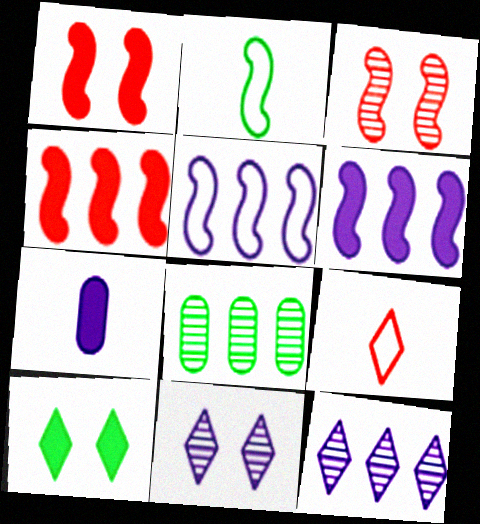[[2, 3, 6], 
[2, 8, 10], 
[4, 7, 10], 
[5, 7, 11], 
[9, 10, 12]]